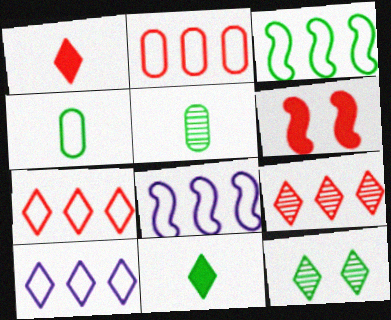[[1, 10, 12], 
[2, 3, 10], 
[5, 6, 10]]